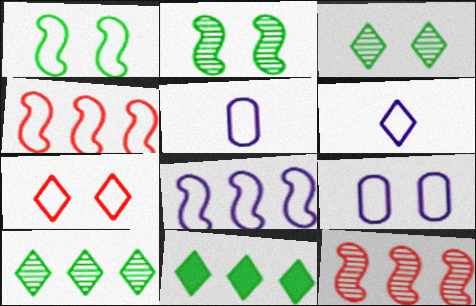[[1, 7, 9], 
[6, 8, 9]]